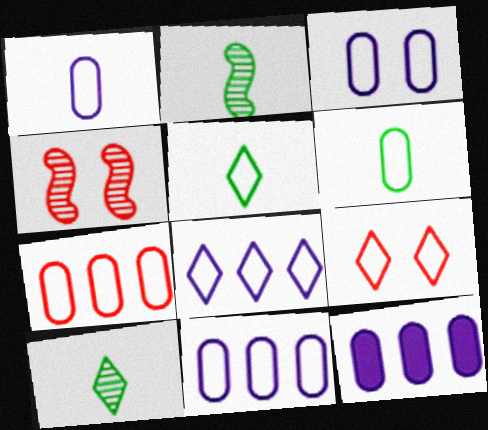[[1, 3, 11], 
[2, 9, 12], 
[3, 6, 7], 
[4, 5, 12], 
[5, 8, 9]]